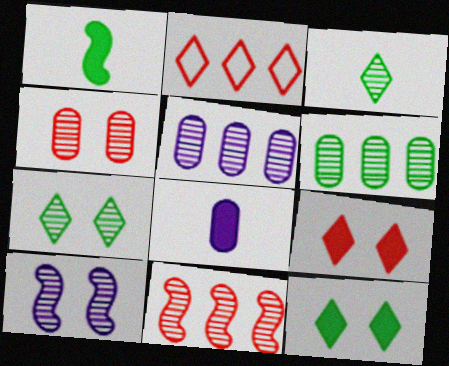[[4, 7, 10]]